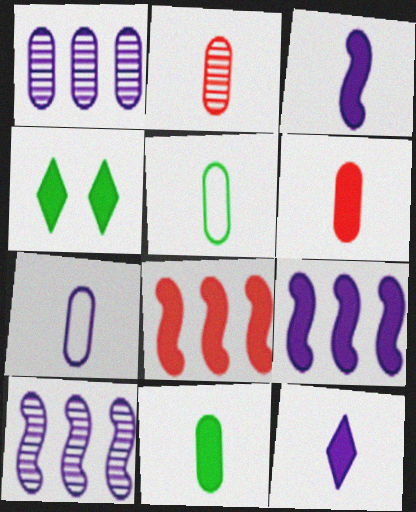[[2, 7, 11], 
[4, 6, 9]]